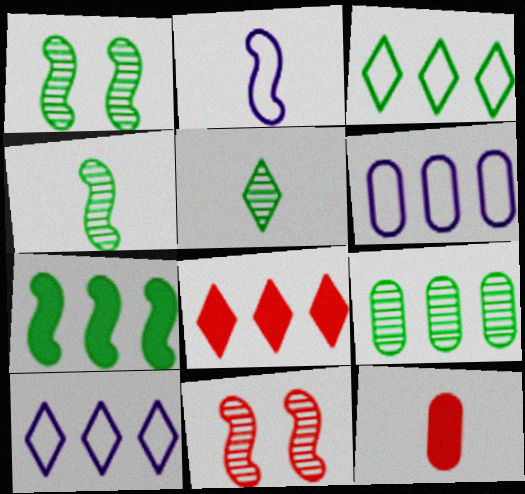[[1, 5, 9], 
[1, 10, 12], 
[2, 5, 12], 
[2, 7, 11], 
[3, 7, 9]]